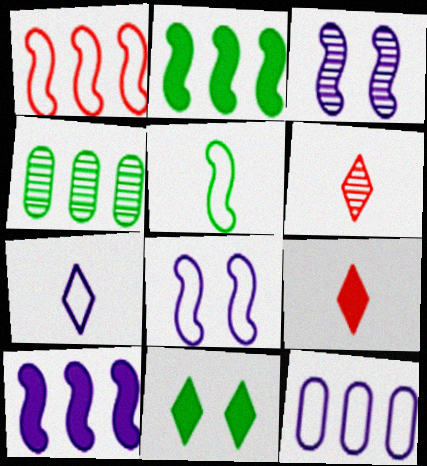[[1, 5, 8], 
[3, 4, 6], 
[4, 5, 11], 
[4, 8, 9], 
[7, 8, 12]]